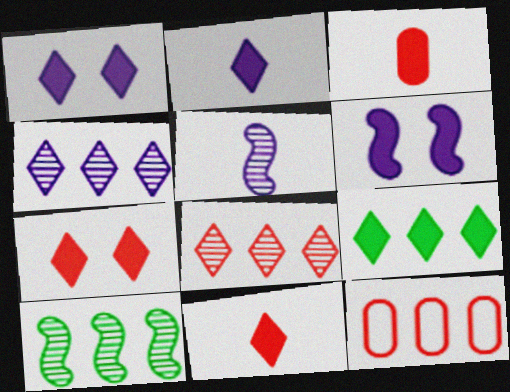[[1, 9, 11], 
[2, 7, 9], 
[3, 6, 9]]